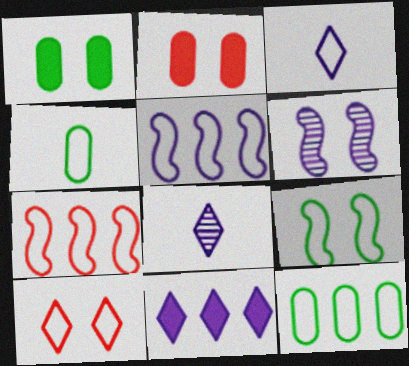[[1, 6, 10], 
[1, 7, 8], 
[4, 5, 10]]